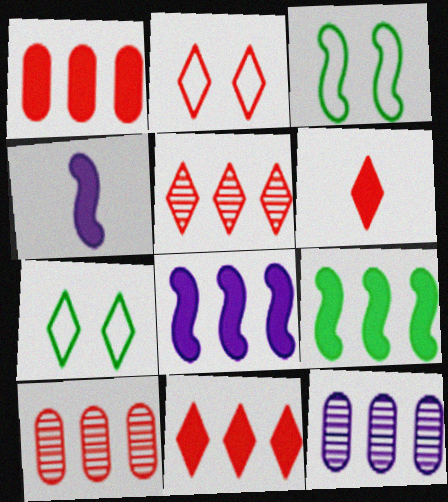[[2, 5, 6], 
[3, 6, 12], 
[4, 7, 10]]